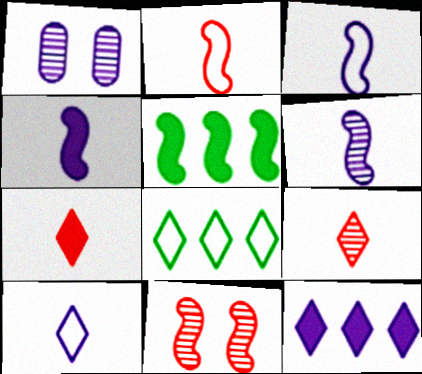[[1, 3, 12], 
[3, 4, 6], 
[3, 5, 11]]